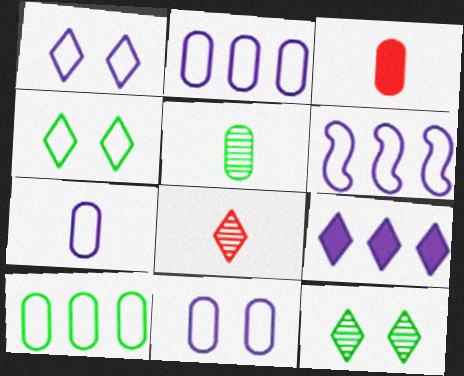[[1, 6, 7], 
[2, 7, 11], 
[3, 5, 7], 
[3, 6, 12], 
[4, 8, 9]]